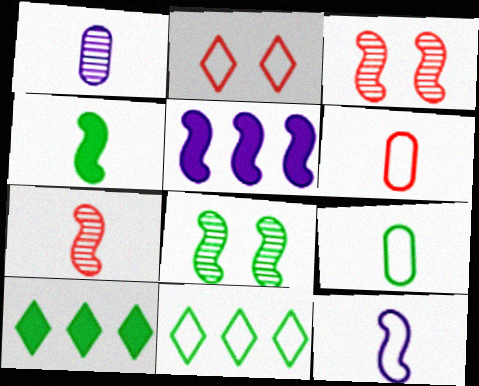[[4, 7, 12], 
[8, 9, 10]]